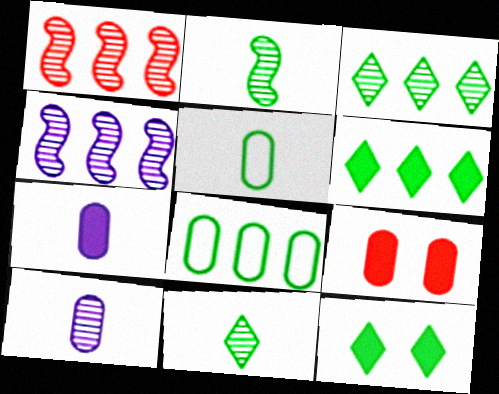[[2, 8, 12], 
[8, 9, 10]]